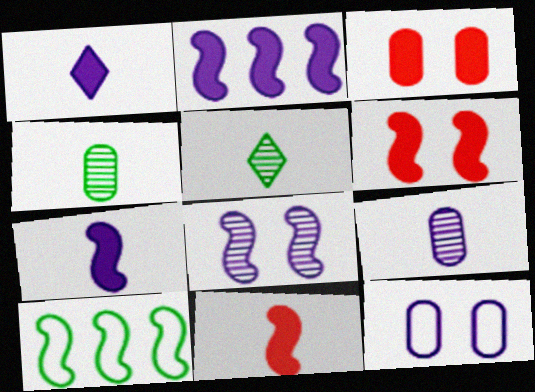[[8, 10, 11]]